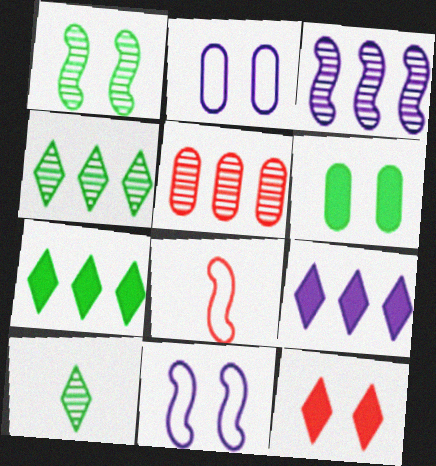[[1, 2, 12], 
[3, 4, 5], 
[5, 8, 12]]